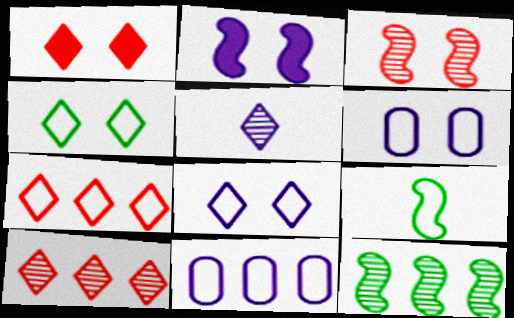[[2, 5, 11], 
[6, 7, 9]]